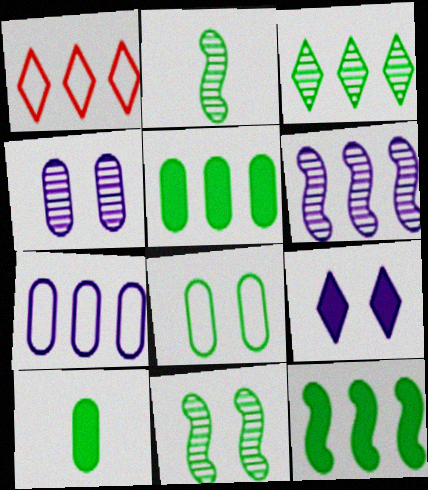[[1, 5, 6]]